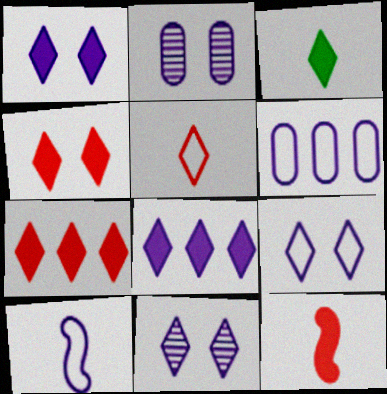[[1, 3, 7], 
[1, 9, 11], 
[2, 8, 10], 
[3, 4, 8], 
[6, 9, 10]]